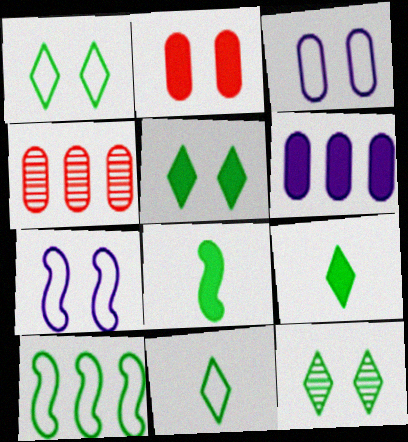[[1, 5, 12], 
[2, 7, 12], 
[4, 7, 9]]